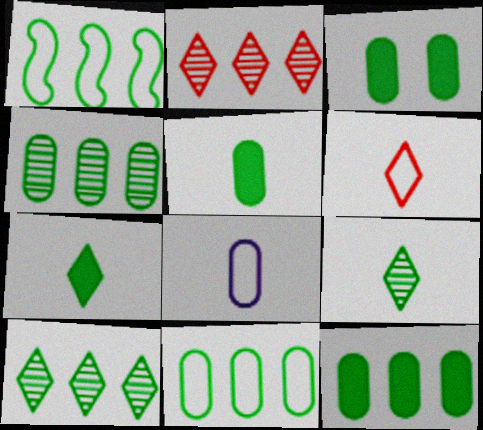[[1, 3, 9], 
[1, 10, 12], 
[3, 5, 12], 
[4, 11, 12]]